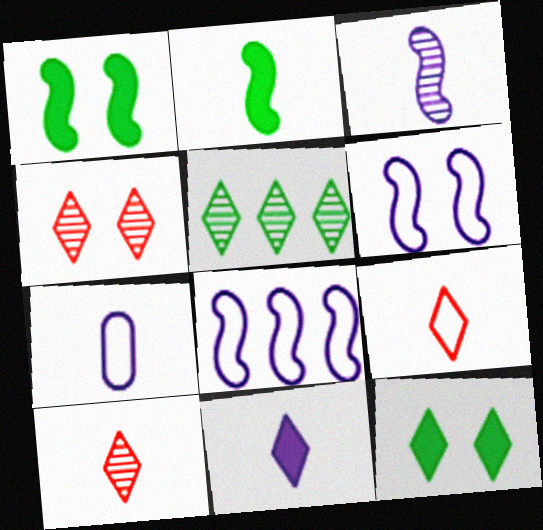[[2, 7, 10], 
[3, 7, 11]]